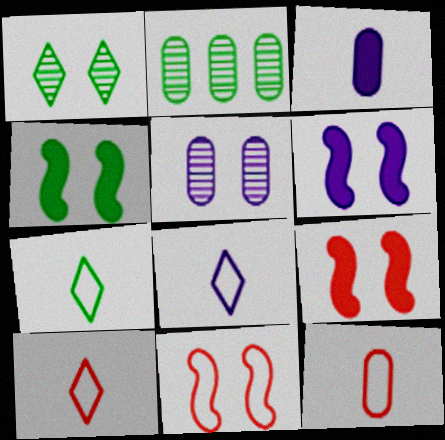[[2, 4, 7], 
[2, 6, 10], 
[2, 8, 9], 
[4, 6, 9], 
[7, 8, 10]]